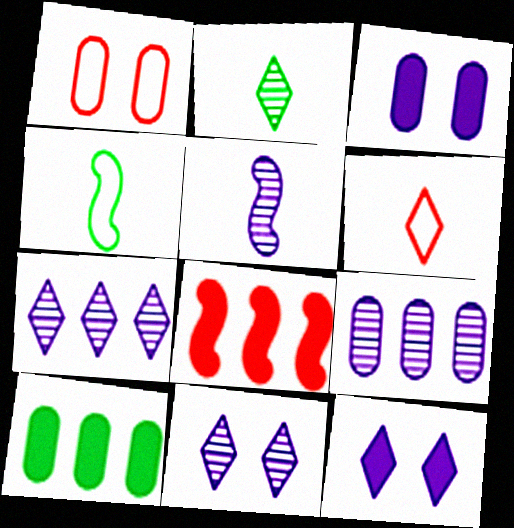[[5, 9, 11]]